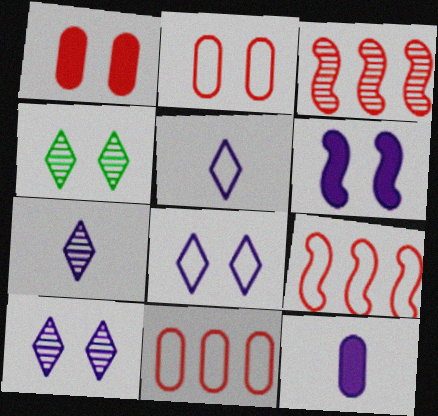[[2, 4, 6], 
[4, 9, 12]]